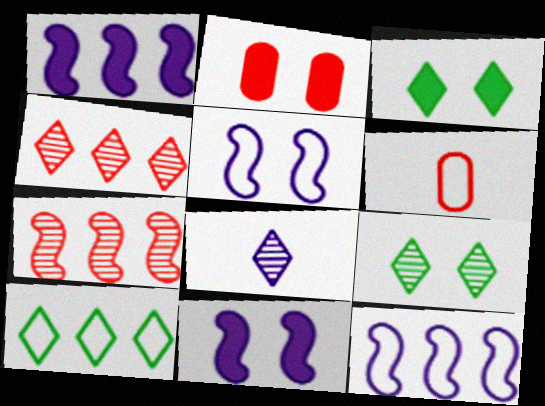[[1, 6, 9], 
[2, 3, 11], 
[2, 5, 9], 
[4, 8, 9], 
[5, 6, 10]]